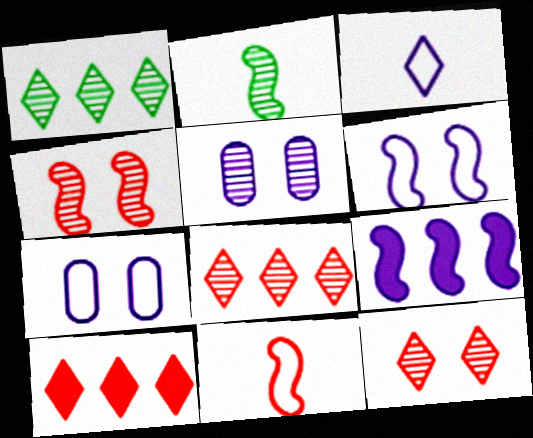[[2, 5, 8], 
[2, 7, 10], 
[3, 5, 9]]